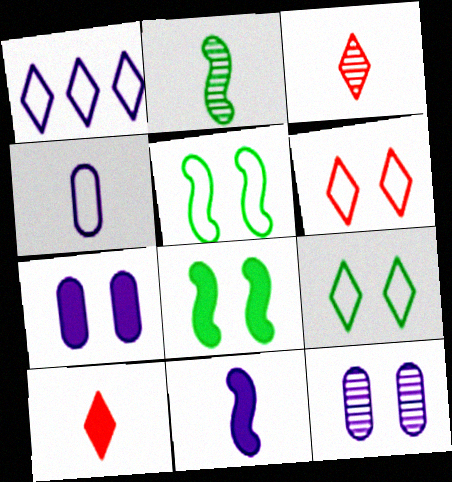[[1, 11, 12], 
[2, 4, 10], 
[6, 8, 12]]